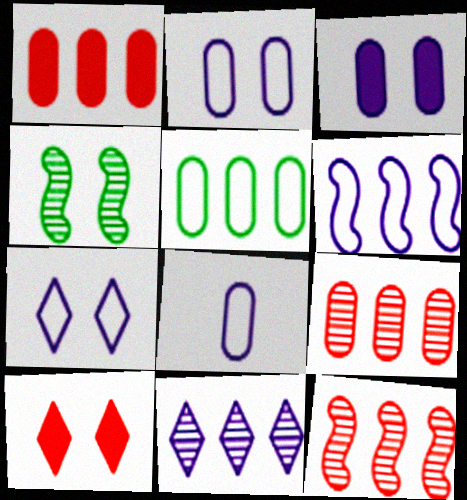[[2, 4, 10], 
[6, 7, 8]]